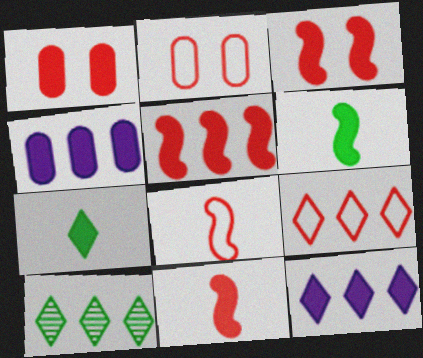[[1, 6, 12], 
[2, 8, 9], 
[3, 4, 7], 
[3, 5, 11], 
[9, 10, 12]]